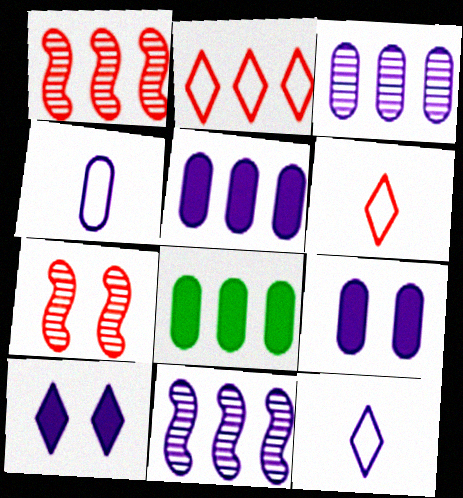[[2, 8, 11], 
[3, 4, 9], 
[4, 10, 11], 
[7, 8, 12], 
[9, 11, 12]]